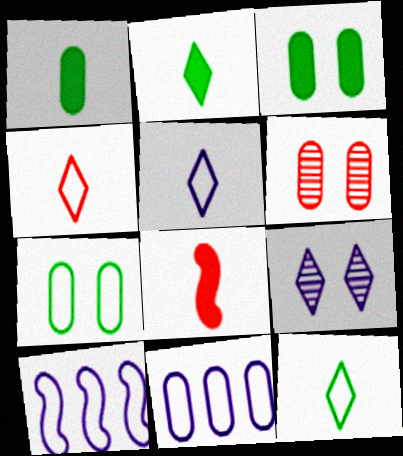[[1, 6, 11], 
[2, 6, 10], 
[4, 5, 12], 
[4, 7, 10]]